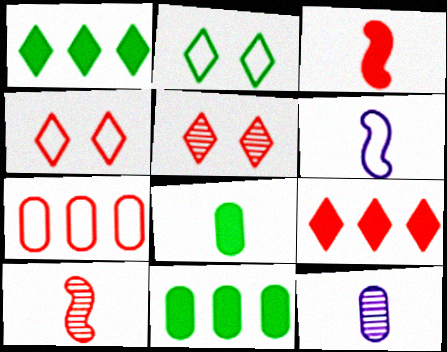[[2, 6, 7], 
[3, 5, 7], 
[5, 6, 11]]